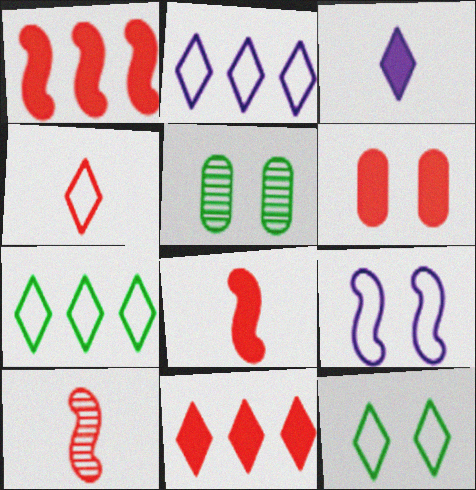[[2, 4, 12], 
[2, 5, 8], 
[6, 8, 11]]